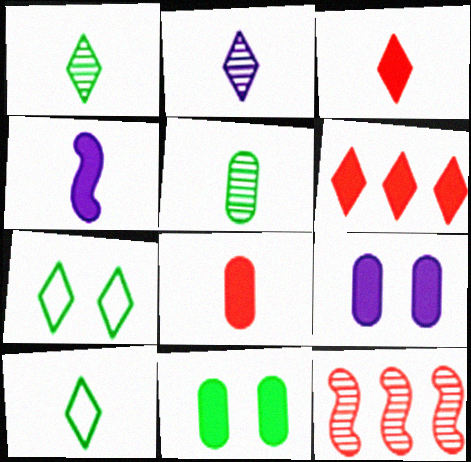[[2, 3, 10], 
[2, 6, 7], 
[4, 6, 11], 
[9, 10, 12]]